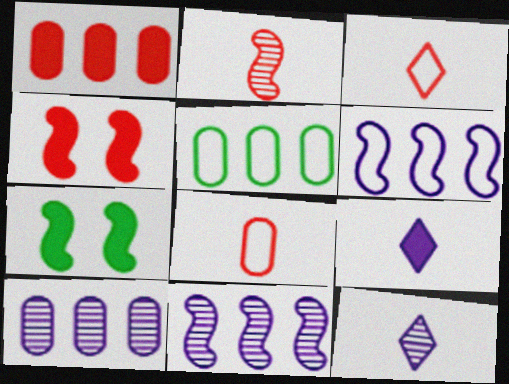[[1, 5, 10], 
[1, 7, 9], 
[2, 6, 7], 
[3, 7, 10], 
[4, 5, 12]]